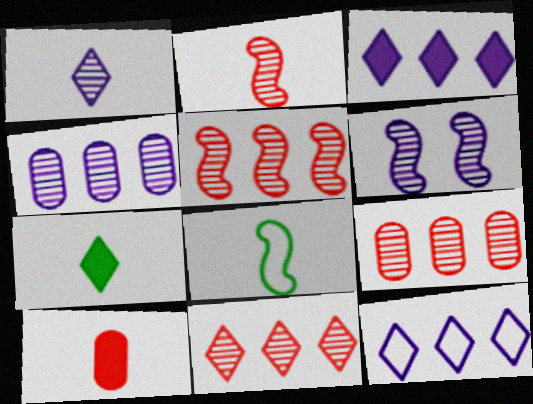[[1, 4, 6], 
[1, 8, 10], 
[5, 9, 11]]